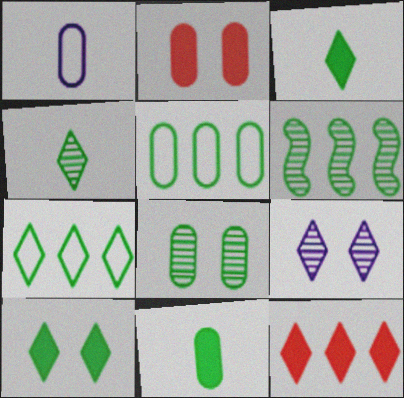[[4, 6, 8], 
[4, 7, 10], 
[5, 8, 11]]